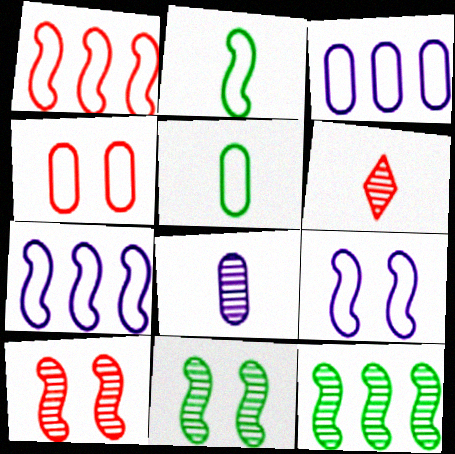[[1, 2, 9], 
[3, 4, 5]]